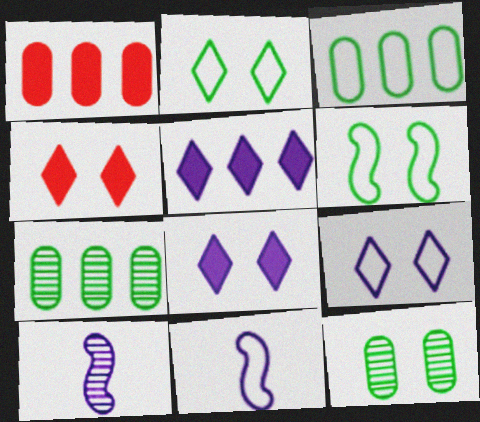[[1, 2, 10], 
[3, 4, 10], 
[4, 7, 11]]